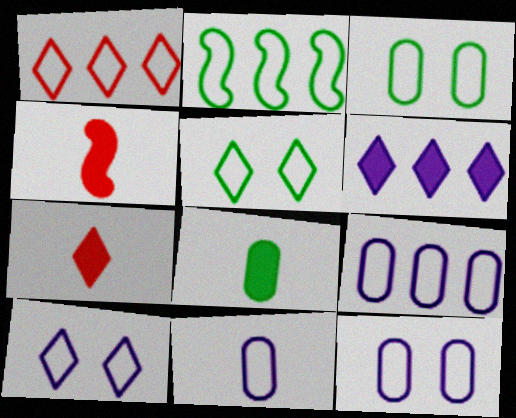[[1, 2, 9], 
[9, 11, 12]]